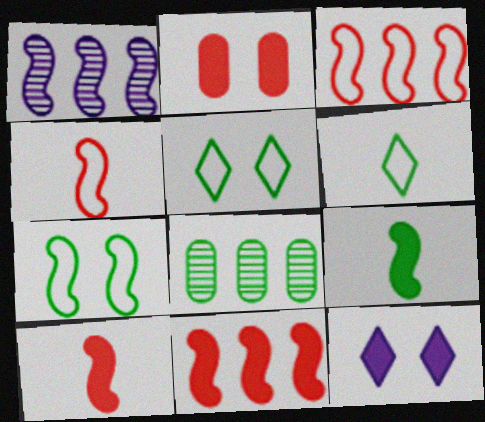[[1, 2, 6], 
[1, 7, 10], 
[4, 8, 12], 
[5, 8, 9]]